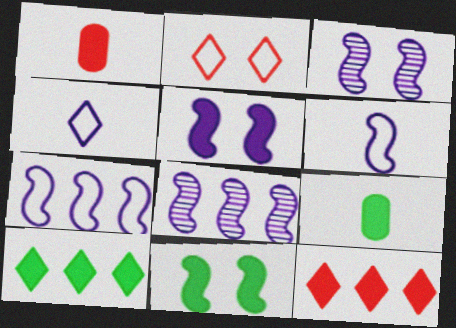[[1, 5, 10], 
[2, 8, 9], 
[5, 6, 8], 
[5, 9, 12], 
[9, 10, 11]]